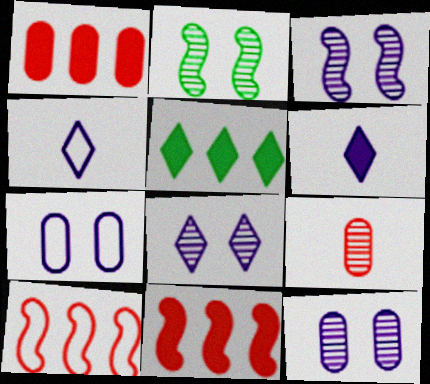[[1, 2, 4], 
[3, 8, 12]]